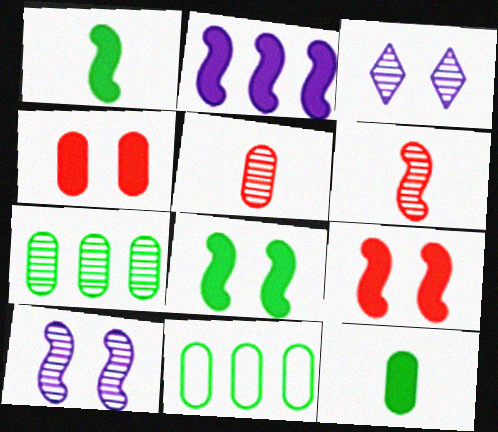[[1, 2, 9], 
[3, 6, 7]]